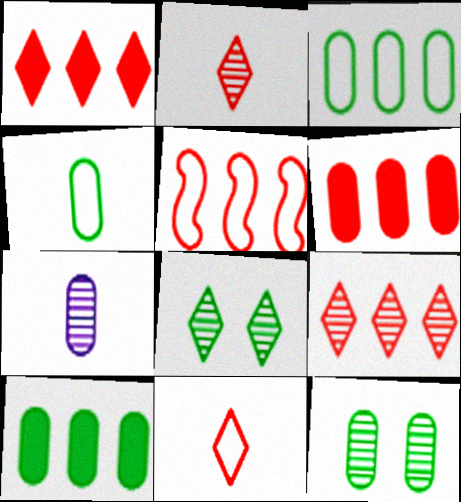[[4, 10, 12], 
[5, 6, 9]]